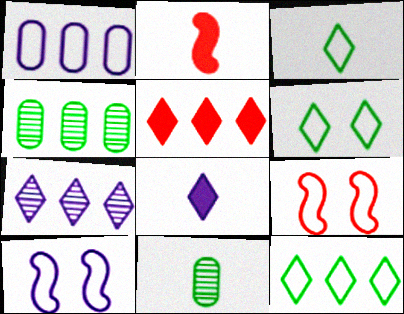[[1, 3, 9], 
[3, 6, 12], 
[4, 8, 9], 
[5, 7, 12], 
[5, 10, 11]]